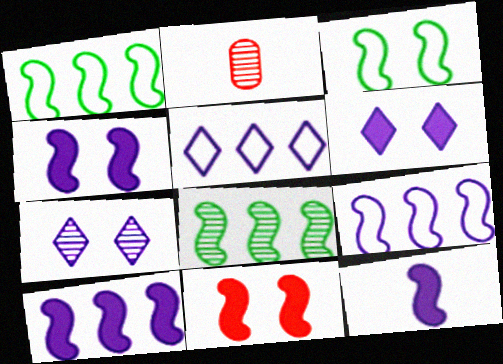[[1, 2, 6], 
[2, 7, 8], 
[4, 10, 12]]